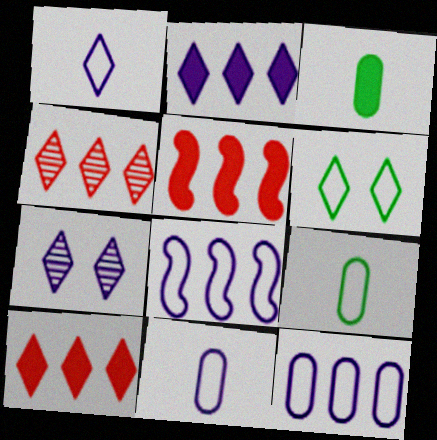[[1, 2, 7], 
[5, 7, 9]]